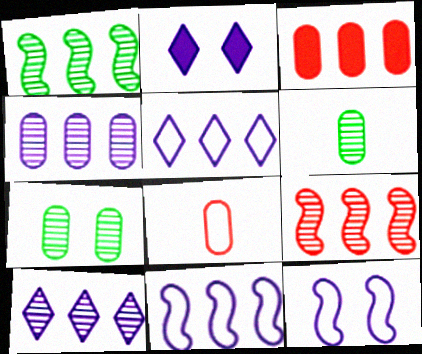[[1, 2, 8], 
[1, 3, 5]]